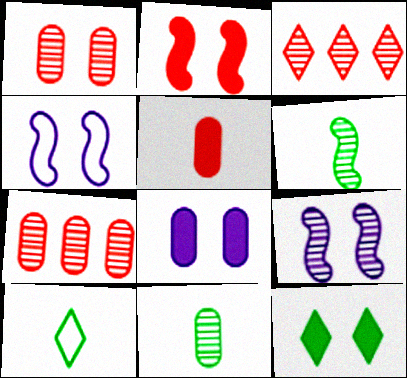[[1, 4, 12], 
[2, 8, 12], 
[3, 9, 11]]